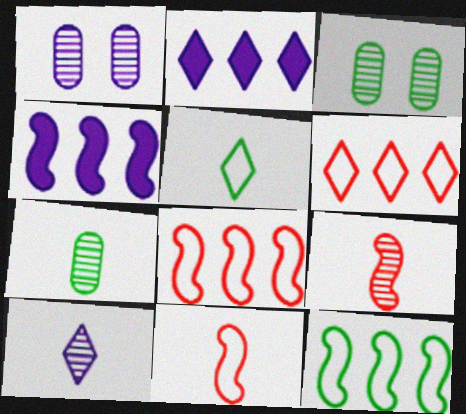[[2, 3, 11], 
[7, 9, 10]]